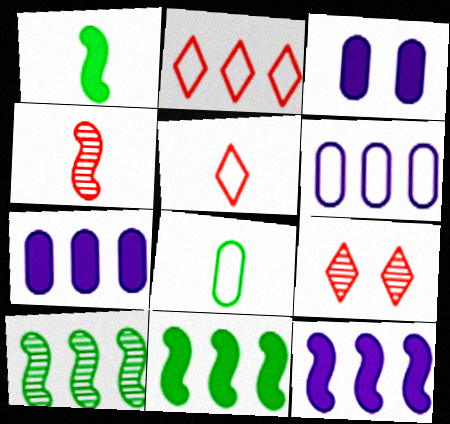[[1, 6, 9], 
[2, 7, 10], 
[3, 5, 10], 
[8, 9, 12]]